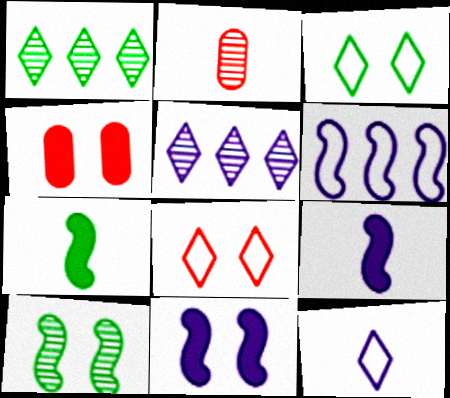[[2, 5, 10], 
[2, 7, 12]]